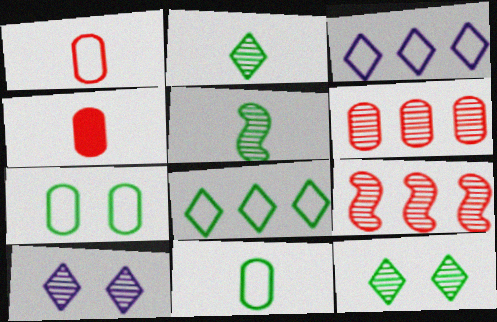[[5, 6, 10]]